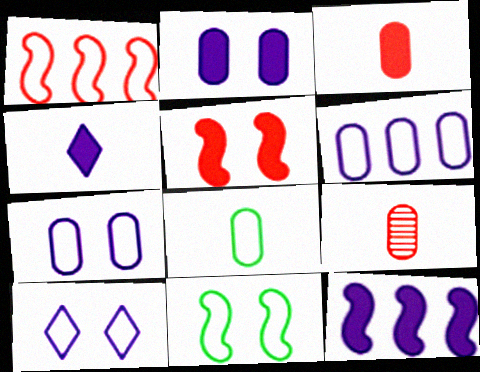[[1, 8, 10], 
[2, 4, 12]]